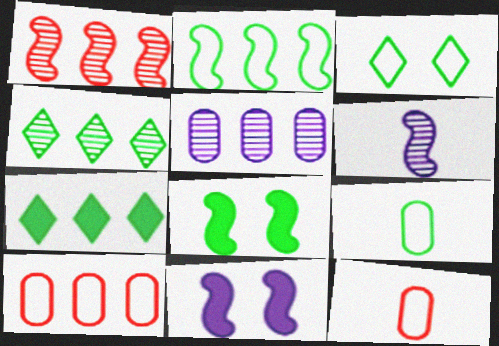[[1, 4, 5], 
[2, 3, 9], 
[4, 8, 9], 
[4, 11, 12]]